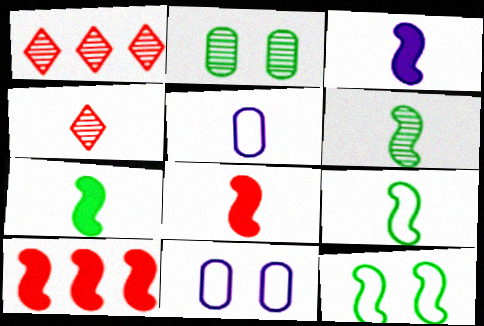[[1, 7, 11], 
[3, 7, 8], 
[4, 5, 7], 
[6, 7, 9]]